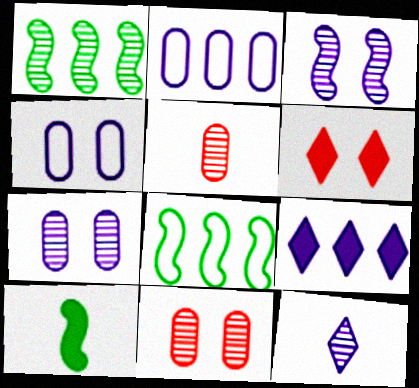[[1, 11, 12]]